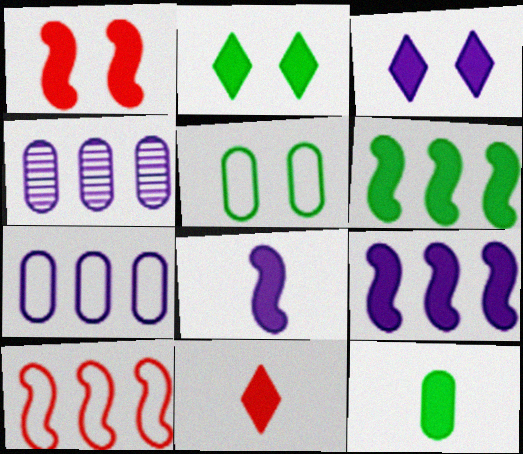[[1, 6, 8], 
[2, 6, 12], 
[8, 11, 12]]